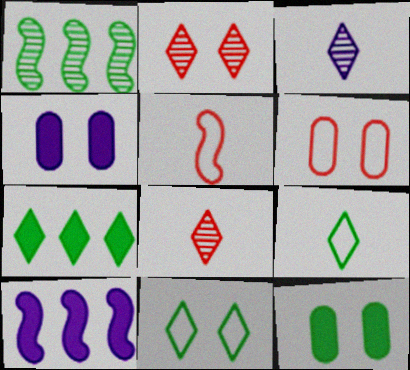[[1, 9, 12]]